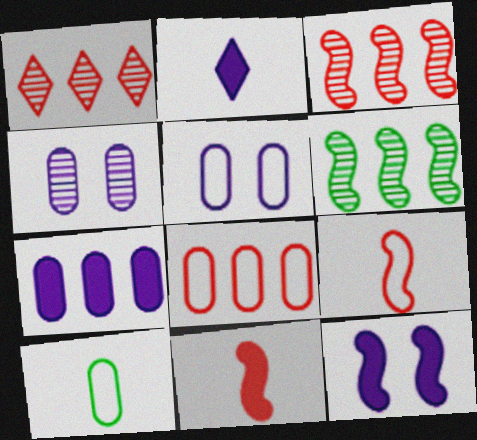[[1, 10, 12], 
[2, 7, 12], 
[5, 8, 10], 
[6, 9, 12]]